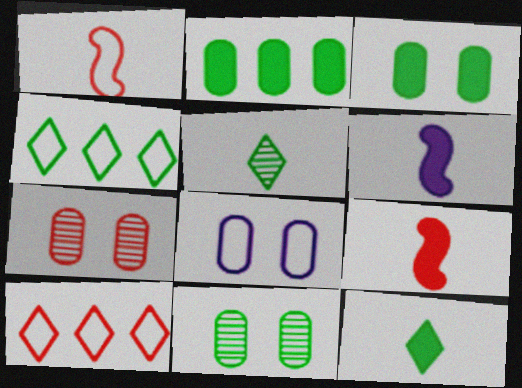[[1, 4, 8], 
[3, 7, 8], 
[4, 6, 7], 
[6, 10, 11], 
[7, 9, 10]]